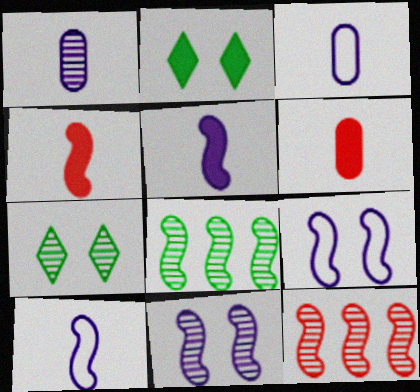[[1, 7, 12], 
[2, 3, 12], 
[4, 8, 9]]